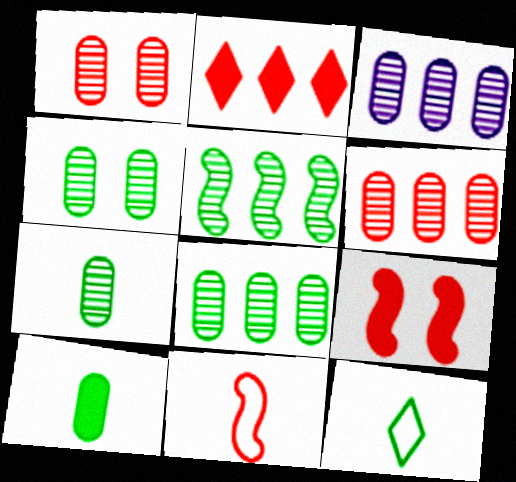[[1, 2, 11], 
[1, 3, 7], 
[3, 6, 8], 
[3, 9, 12], 
[4, 7, 8]]